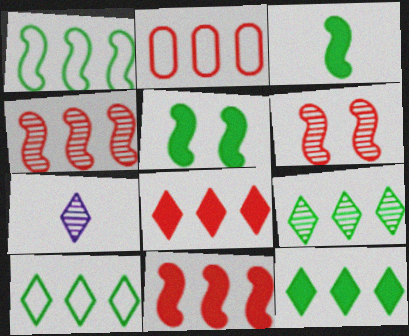[[2, 4, 8], 
[2, 5, 7], 
[9, 10, 12]]